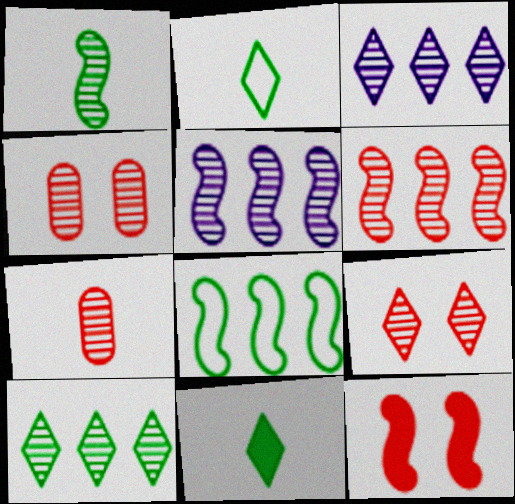[[1, 3, 4], 
[6, 7, 9]]